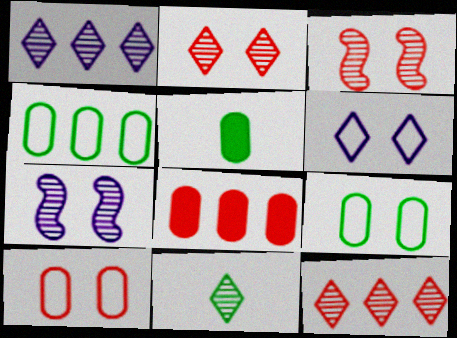[[1, 2, 11]]